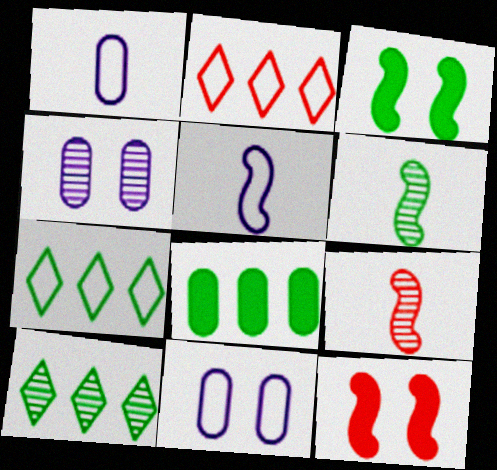[[1, 10, 12], 
[4, 9, 10]]